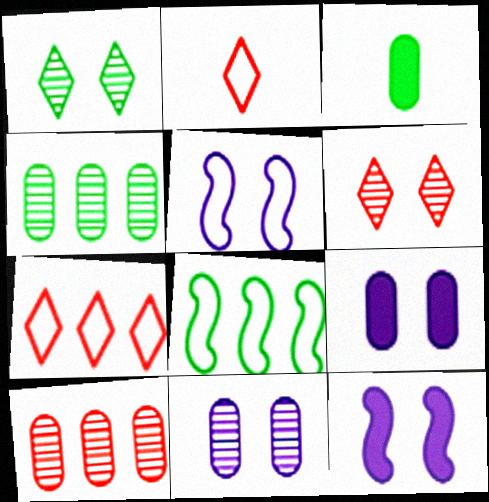[[1, 3, 8], 
[2, 4, 12]]